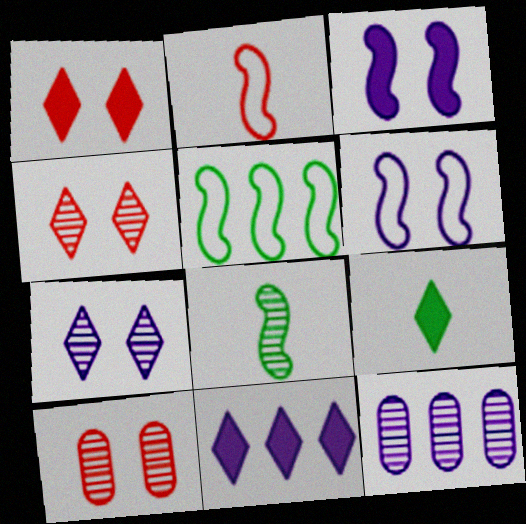[[1, 9, 11], 
[2, 5, 6], 
[4, 8, 12]]